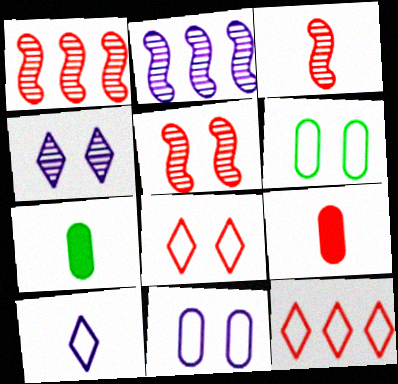[[1, 3, 5], 
[1, 8, 9], 
[2, 7, 8], 
[3, 7, 10], 
[5, 9, 12]]